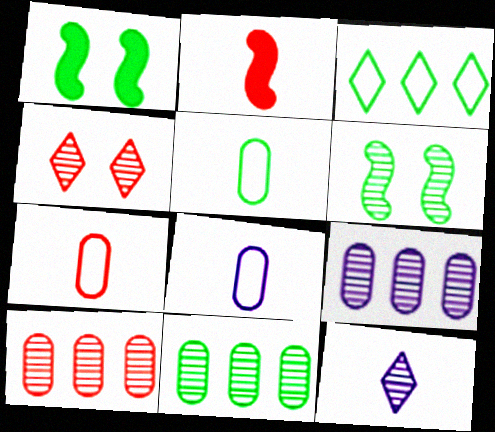[[2, 5, 12], 
[5, 7, 8], 
[6, 10, 12], 
[9, 10, 11]]